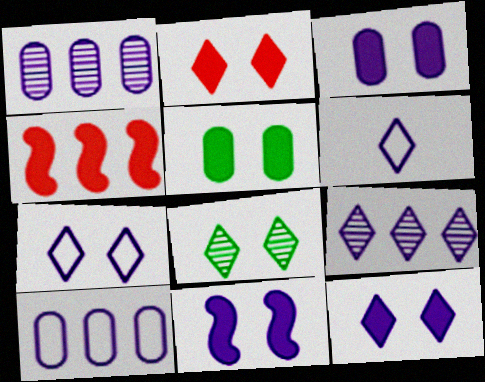[[1, 6, 11], 
[2, 5, 11], 
[2, 7, 8], 
[3, 11, 12], 
[6, 9, 12]]